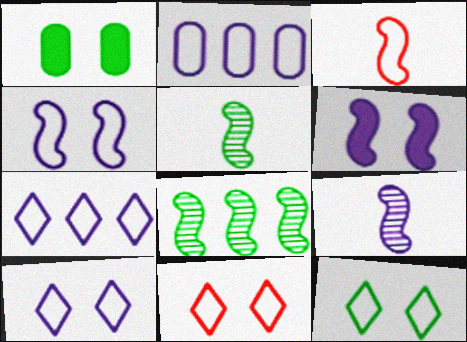[[2, 3, 12], 
[3, 6, 8], 
[10, 11, 12]]